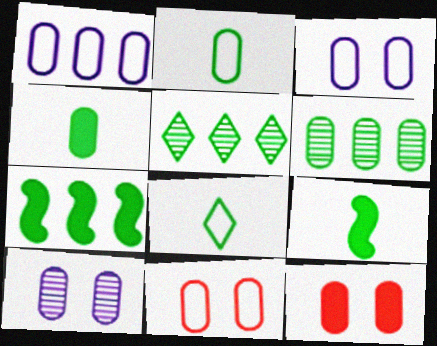[[1, 2, 11]]